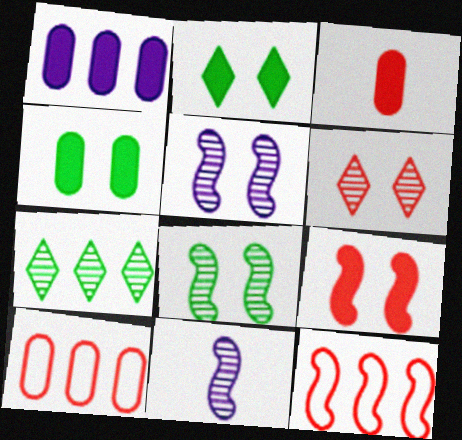[[1, 3, 4], 
[1, 7, 12], 
[2, 10, 11], 
[3, 6, 12]]